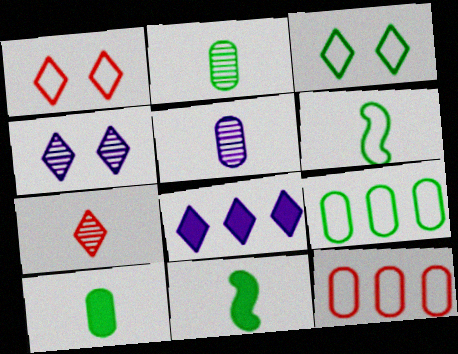[[3, 6, 9], 
[3, 7, 8], 
[4, 11, 12]]